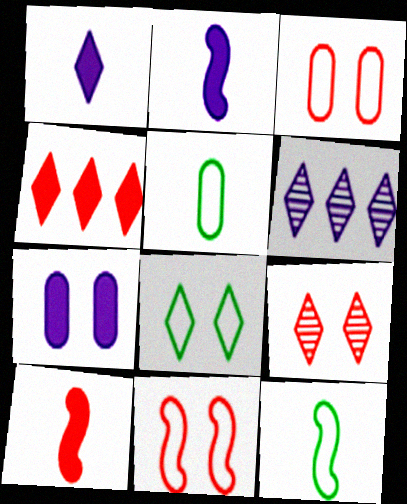[]